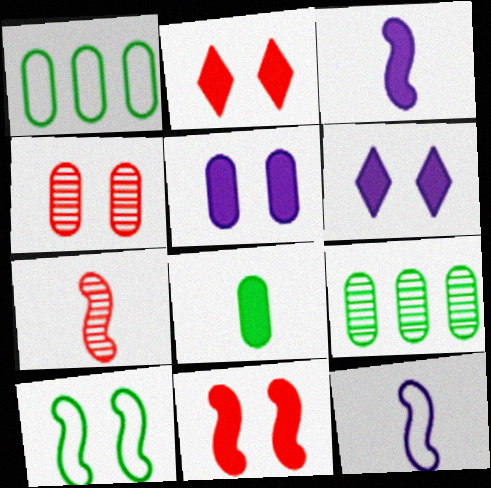[[1, 6, 7], 
[2, 9, 12], 
[4, 6, 10]]